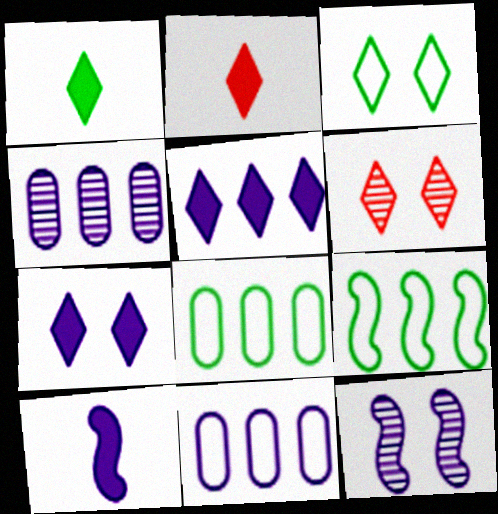[[2, 8, 12], 
[3, 6, 7], 
[6, 8, 10]]